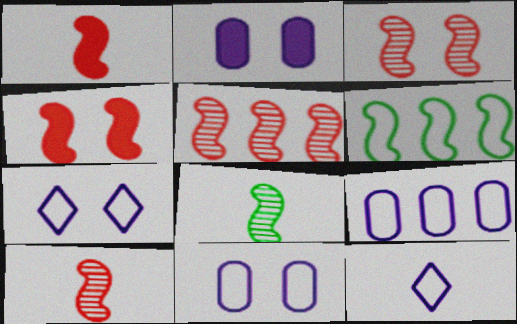[[3, 5, 10]]